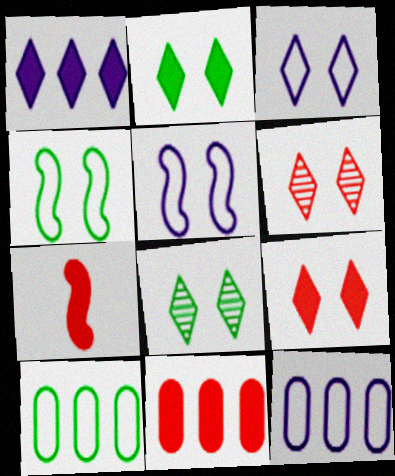[[2, 3, 6], 
[3, 8, 9], 
[7, 8, 12], 
[7, 9, 11]]